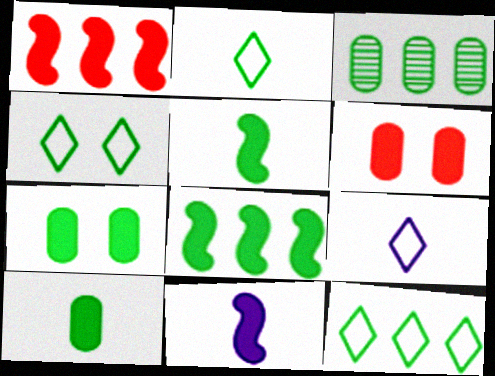[[2, 4, 12], 
[3, 4, 5], 
[3, 8, 12]]